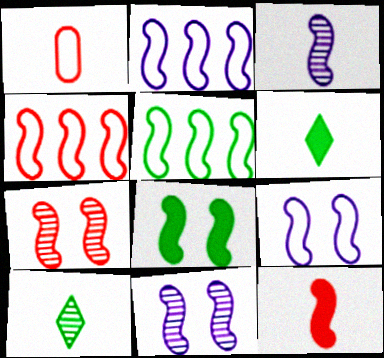[[1, 3, 6], 
[2, 4, 5], 
[3, 4, 8], 
[4, 7, 12], 
[5, 11, 12], 
[7, 8, 9]]